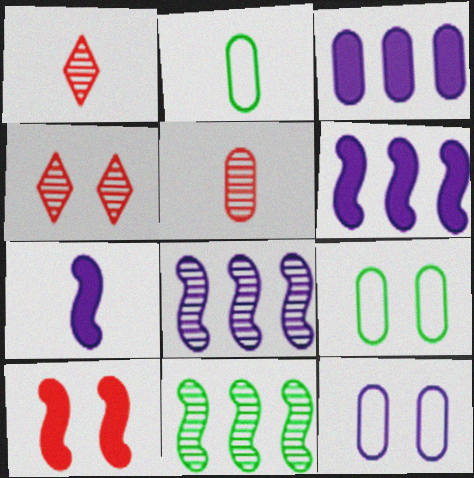[[1, 2, 7], 
[1, 6, 9], 
[2, 4, 6], 
[3, 5, 9]]